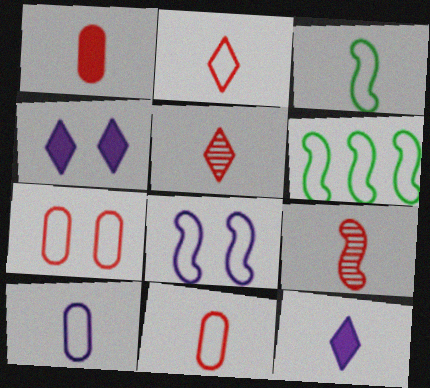[[1, 2, 9], 
[2, 3, 10]]